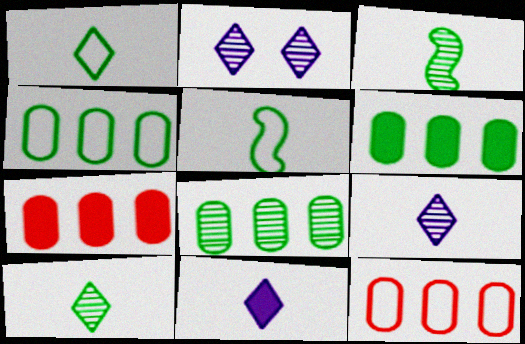[[2, 5, 7], 
[4, 6, 8]]